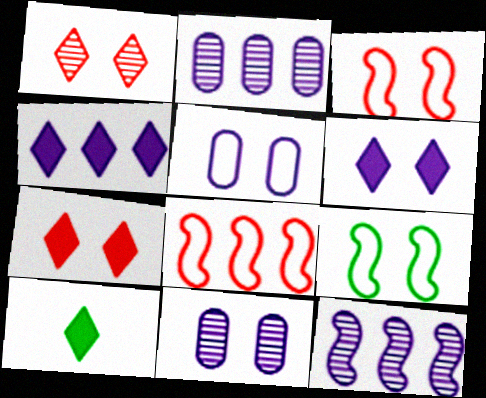[[2, 3, 10], 
[4, 7, 10], 
[7, 9, 11], 
[8, 10, 11]]